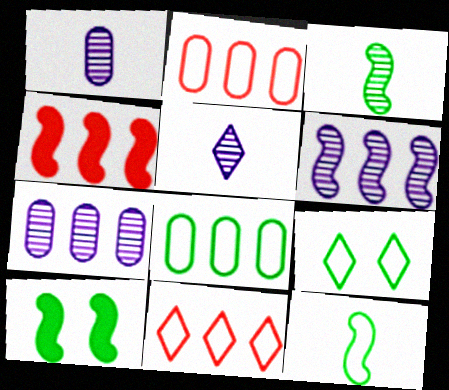[[1, 4, 9], 
[1, 10, 11], 
[2, 5, 10], 
[8, 9, 12]]